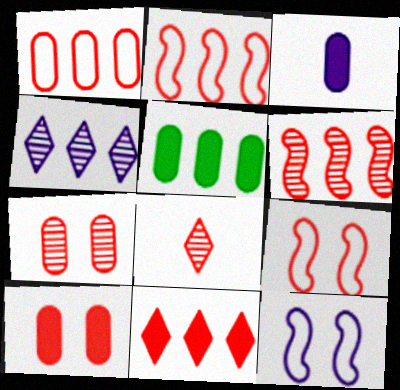[[1, 6, 11], 
[2, 4, 5], 
[2, 8, 10], 
[3, 4, 12], 
[3, 5, 10], 
[5, 8, 12], 
[6, 7, 8]]